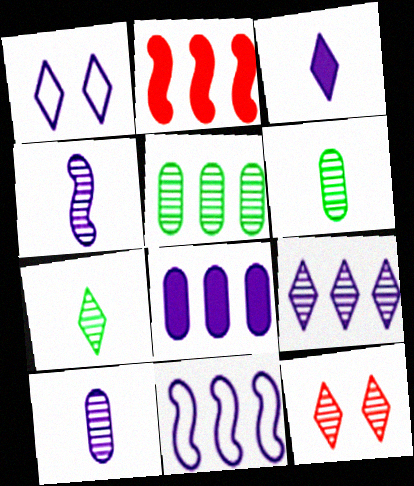[[1, 2, 6], 
[1, 3, 9], 
[1, 4, 8], 
[4, 5, 12], 
[7, 9, 12], 
[8, 9, 11]]